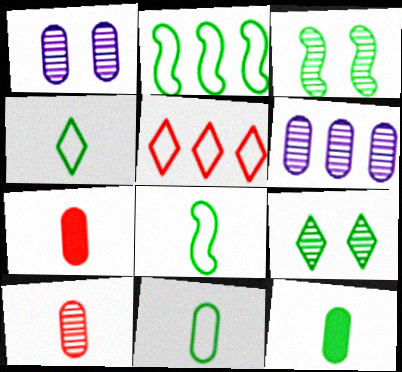[[2, 9, 12], 
[4, 8, 11]]